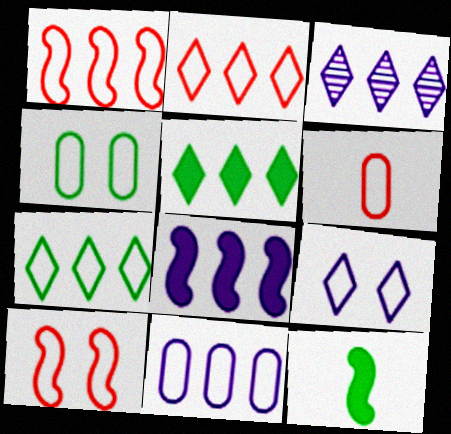[[1, 7, 11], 
[2, 3, 5], 
[2, 6, 10], 
[3, 8, 11], 
[4, 6, 11], 
[4, 9, 10]]